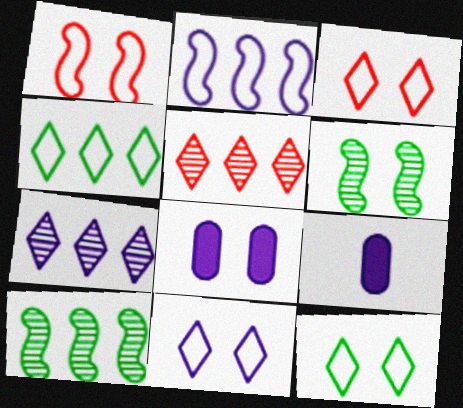[[3, 6, 8], 
[3, 9, 10], 
[3, 11, 12]]